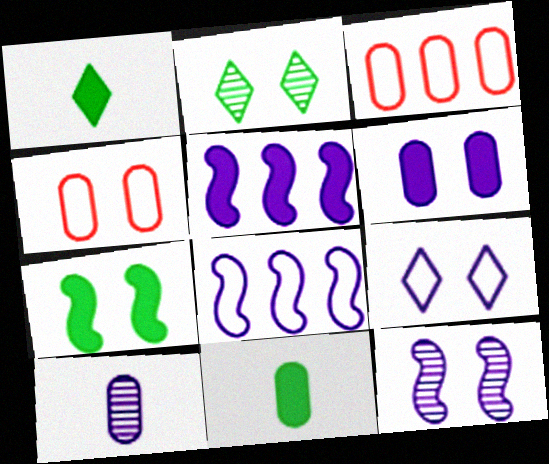[[1, 3, 12], 
[5, 9, 10], 
[6, 9, 12]]